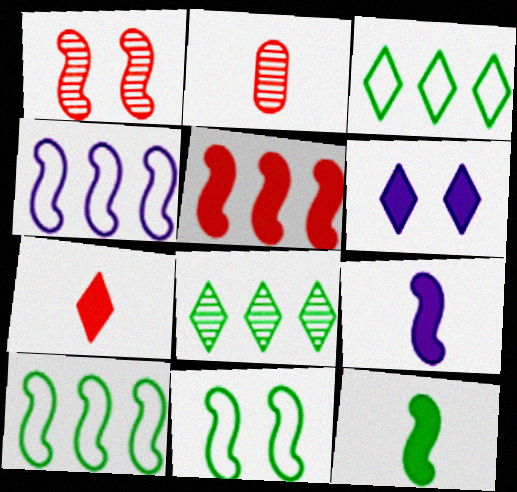[[1, 4, 12], 
[1, 9, 10], 
[2, 6, 10]]